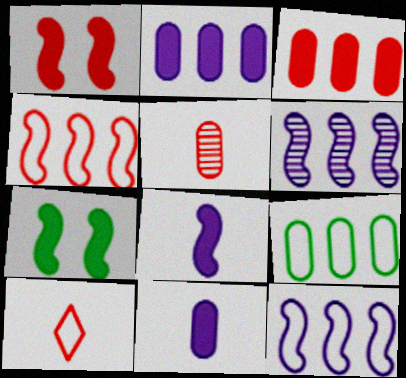[]